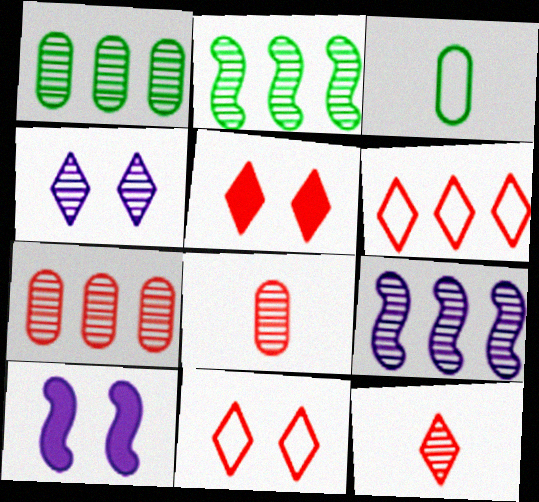[[2, 4, 8], 
[3, 5, 9], 
[5, 6, 12]]